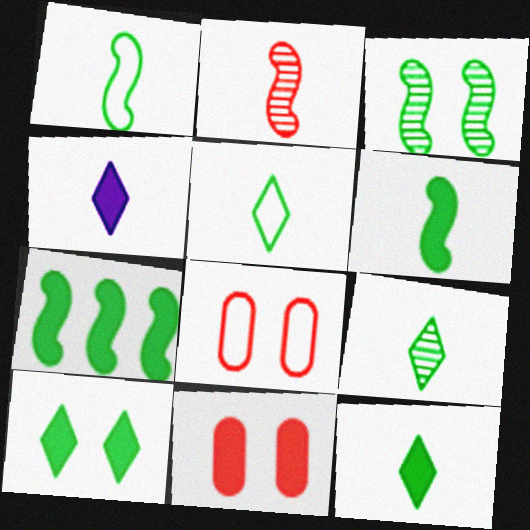[[1, 3, 7], 
[4, 7, 11], 
[5, 9, 12]]